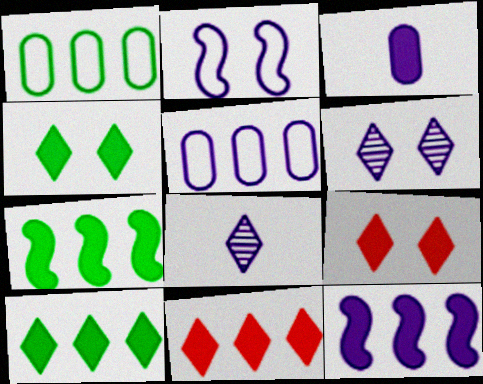[[3, 7, 9]]